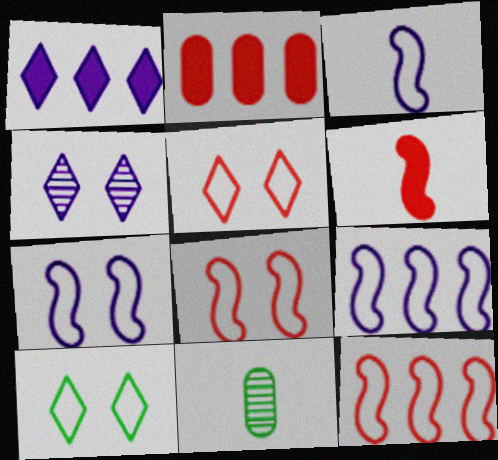[[1, 8, 11], 
[3, 7, 9]]